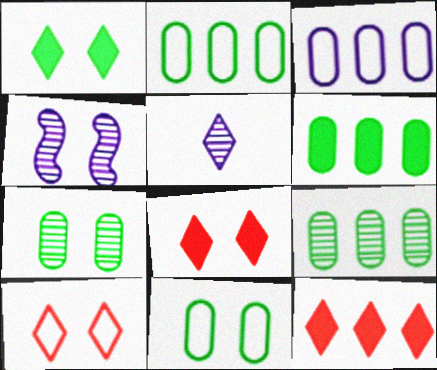[[2, 6, 9], 
[4, 8, 11]]